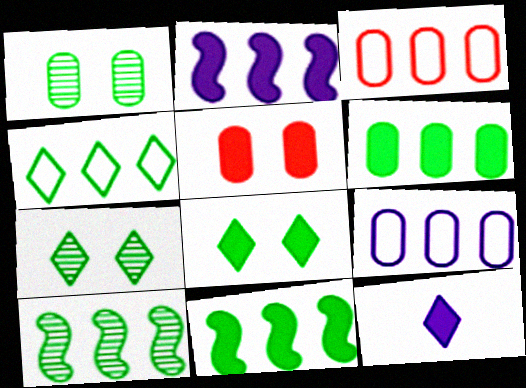[[4, 6, 10], 
[5, 11, 12]]